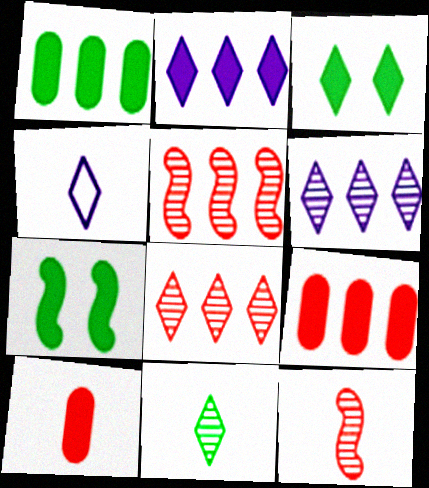[[2, 7, 10], 
[3, 4, 8]]